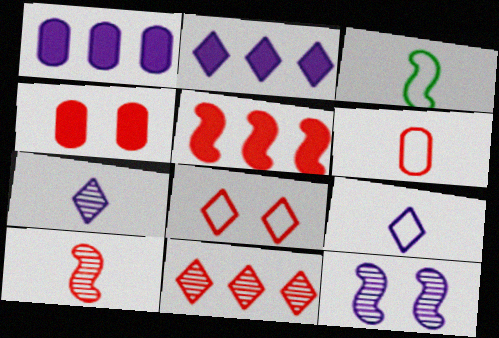[[1, 9, 12], 
[3, 5, 12], 
[3, 6, 9]]